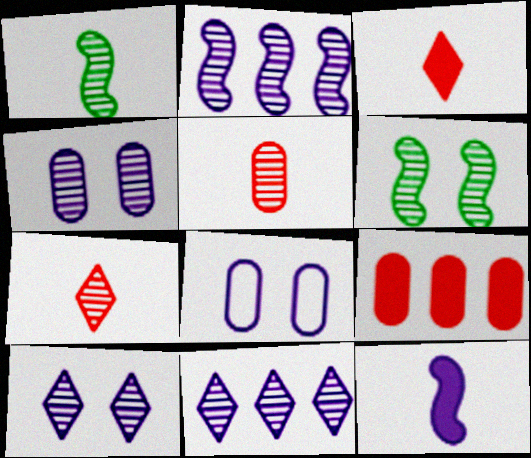[[5, 6, 11], 
[8, 11, 12]]